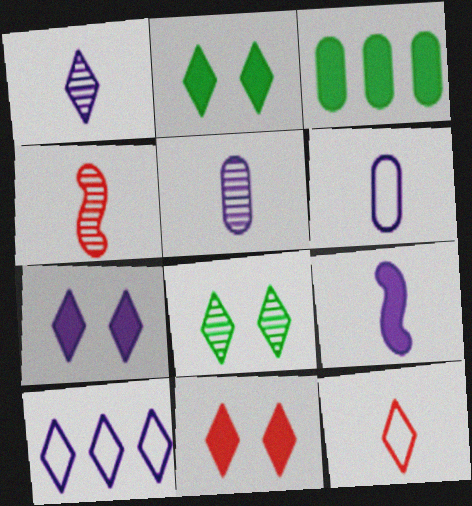[[1, 6, 9], 
[1, 7, 10], 
[2, 7, 11], 
[3, 9, 11]]